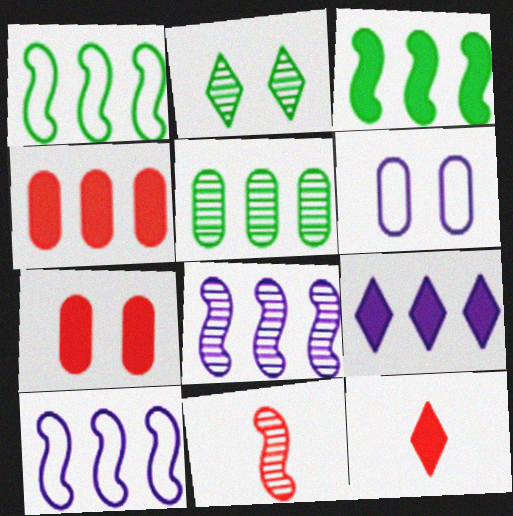[[3, 4, 9]]